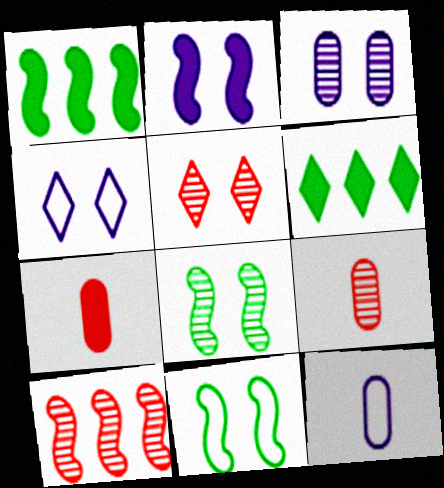[[1, 4, 9], 
[1, 5, 12], 
[2, 3, 4], 
[2, 6, 7], 
[3, 5, 8], 
[5, 9, 10]]